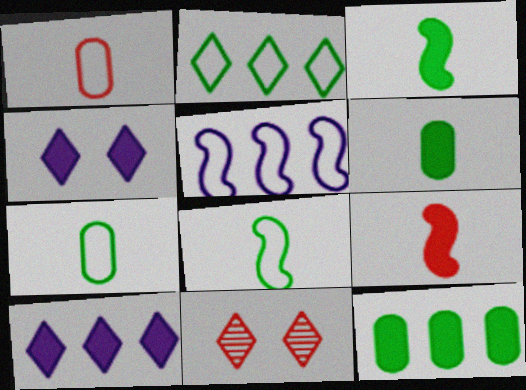[[4, 9, 12], 
[5, 6, 11]]